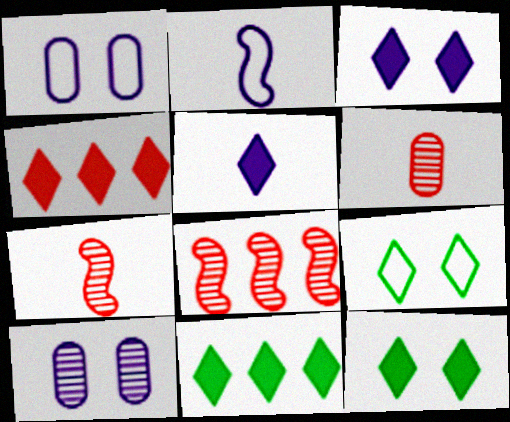[[1, 7, 11], 
[4, 5, 12]]